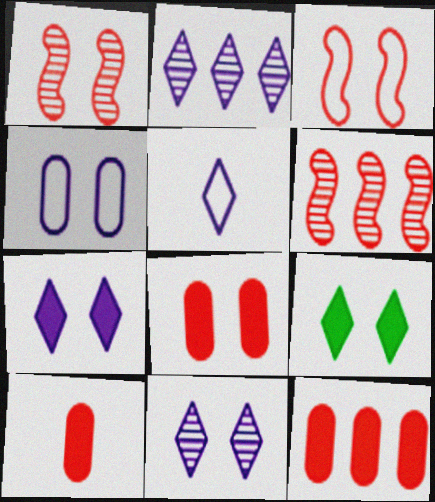[[1, 4, 9], 
[2, 5, 7], 
[8, 10, 12]]